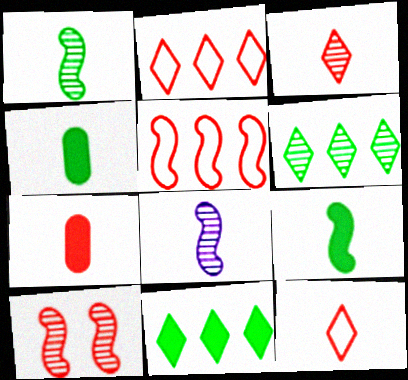[[2, 7, 10], 
[4, 8, 12]]